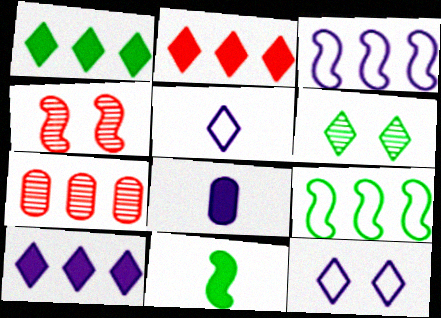[[1, 2, 10], 
[1, 3, 7], 
[2, 5, 6], 
[3, 4, 11], 
[7, 9, 10], 
[7, 11, 12]]